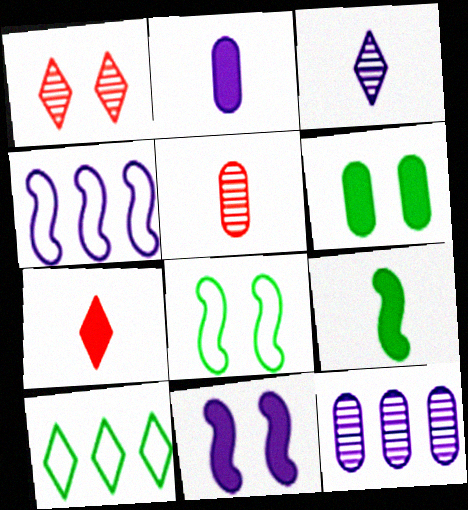[[2, 7, 9], 
[5, 10, 11], 
[7, 8, 12]]